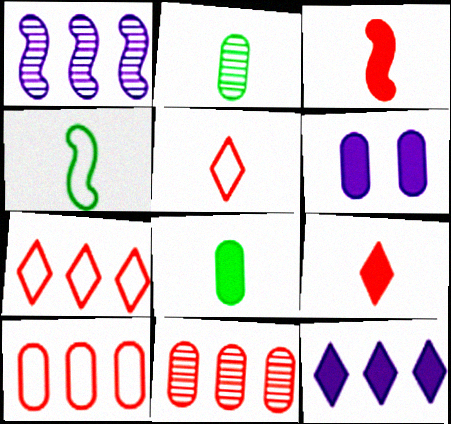[[2, 6, 10]]